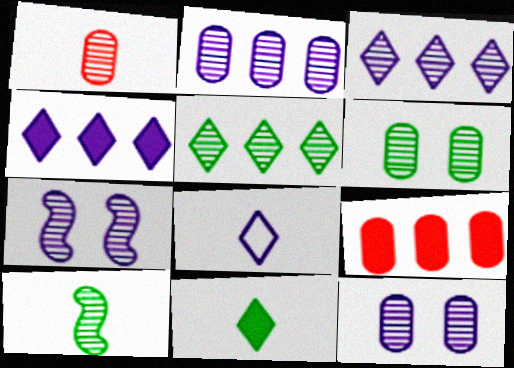[[1, 2, 6], 
[1, 5, 7], 
[5, 6, 10]]